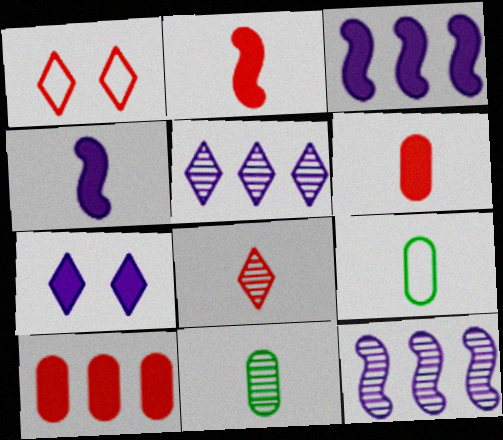[[1, 3, 11], 
[4, 8, 9]]